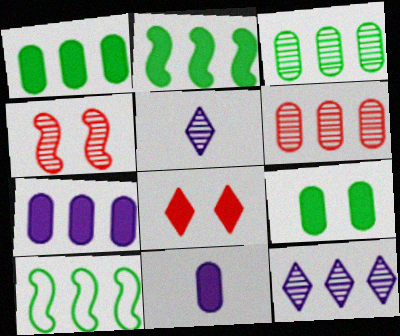[[2, 8, 11], 
[3, 4, 5]]